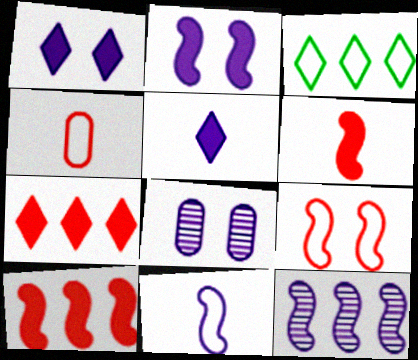[[2, 11, 12], 
[3, 6, 8]]